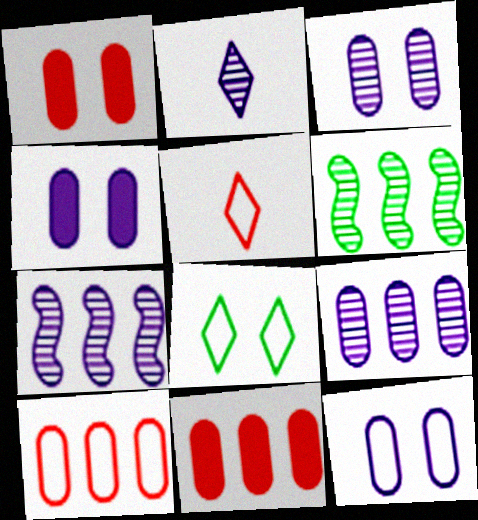[[2, 3, 7], 
[3, 4, 12], 
[4, 5, 6]]